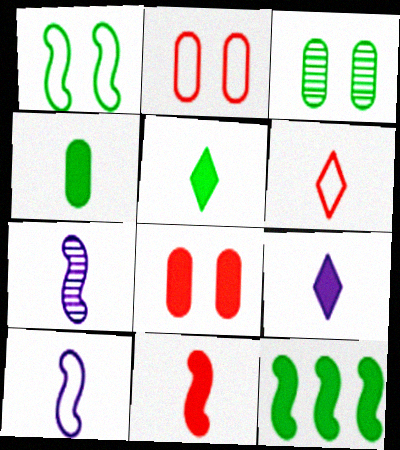[[4, 6, 7], 
[4, 9, 11], 
[8, 9, 12]]